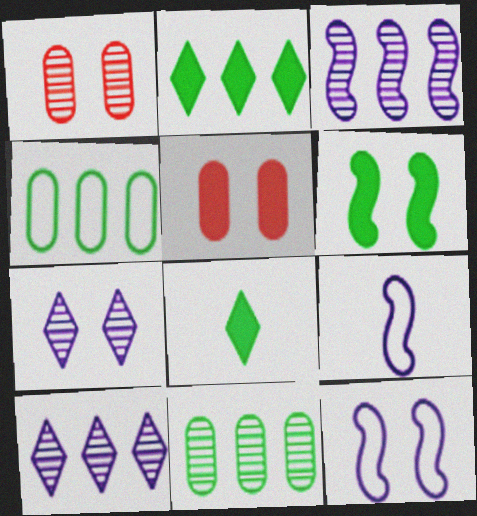[[1, 2, 9]]